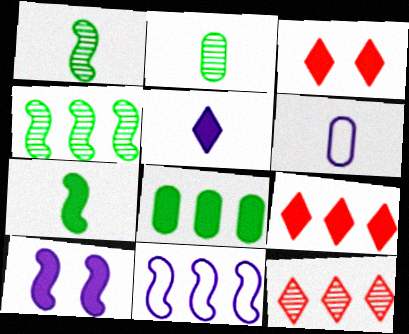[[2, 3, 11], 
[3, 4, 6], 
[8, 11, 12]]